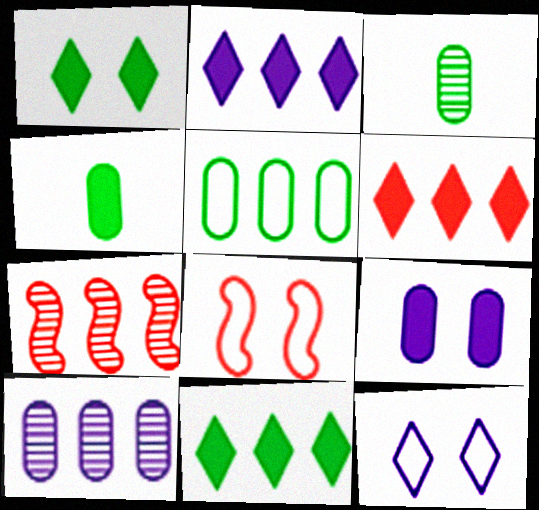[[2, 3, 8], 
[2, 5, 7], 
[2, 6, 11], 
[4, 7, 12]]